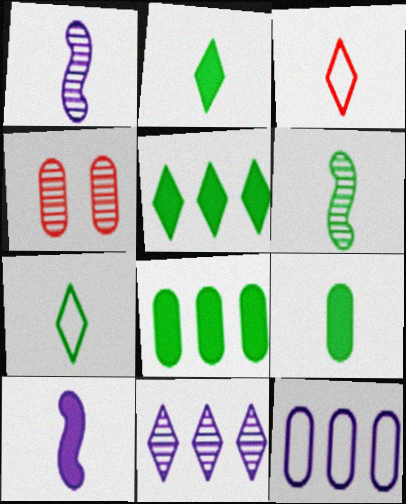[[1, 3, 9], 
[4, 6, 11], 
[4, 9, 12], 
[6, 7, 9]]